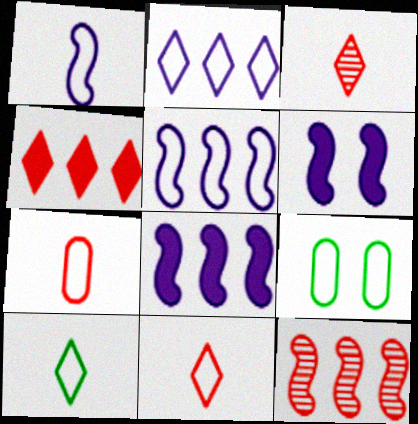[[1, 7, 10], 
[3, 8, 9], 
[5, 9, 11]]